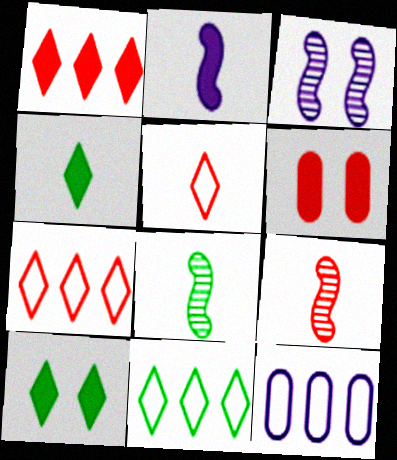[[6, 7, 9], 
[9, 10, 12]]